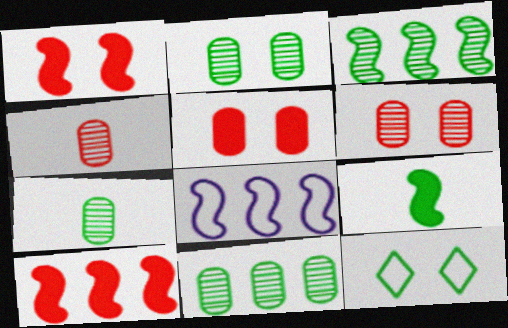[[2, 7, 11], 
[3, 8, 10], 
[9, 11, 12]]